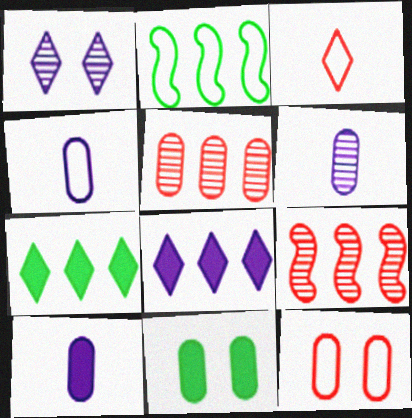[[1, 3, 7], 
[2, 5, 8], 
[4, 5, 11], 
[4, 6, 10]]